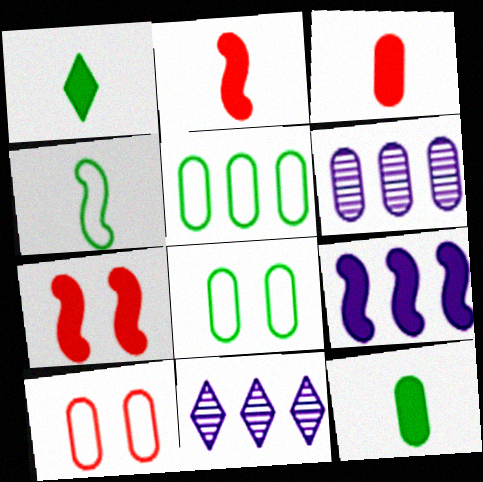[[2, 8, 11], 
[3, 6, 8], 
[6, 10, 12]]